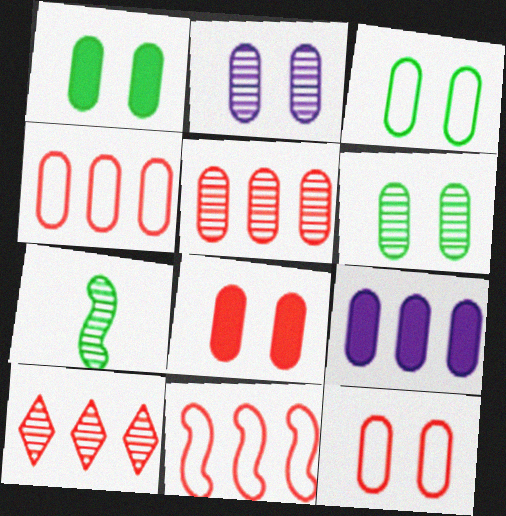[[1, 2, 12], 
[1, 3, 6], 
[2, 3, 8], 
[2, 7, 10]]